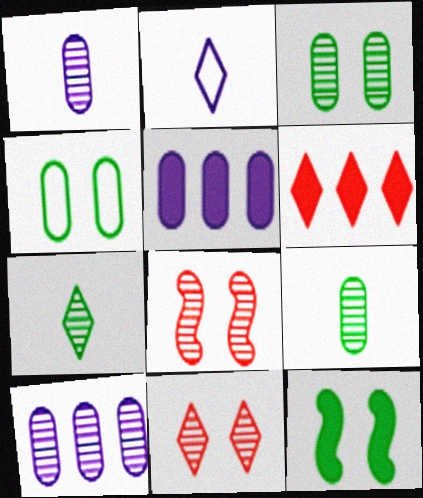[[7, 8, 10]]